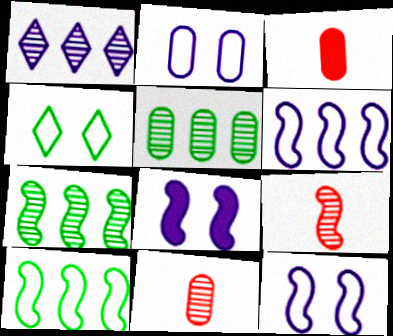[[2, 3, 5], 
[8, 9, 10]]